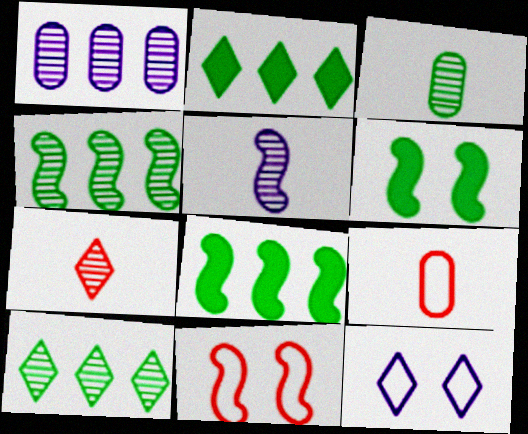[[2, 7, 12], 
[3, 5, 7], 
[5, 8, 11]]